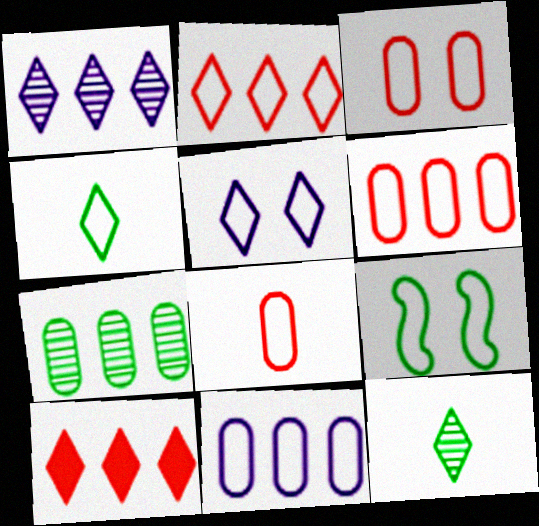[[2, 4, 5], 
[3, 5, 9], 
[3, 6, 8], 
[5, 10, 12]]